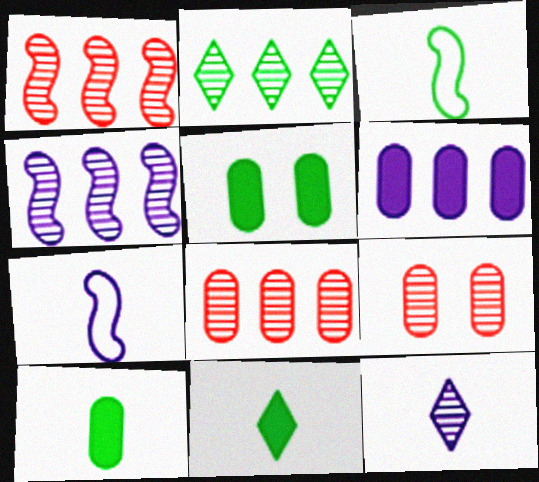[[2, 3, 5], 
[2, 4, 8]]